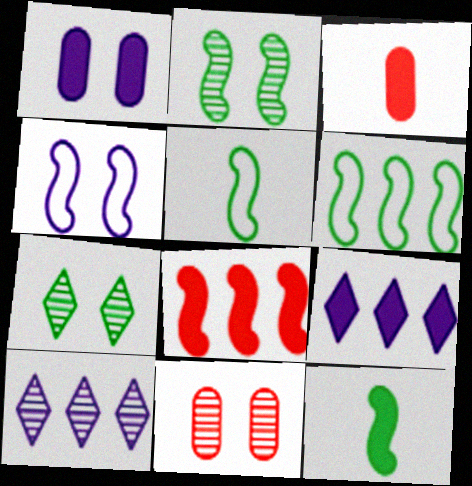[[2, 6, 12], 
[5, 9, 11]]